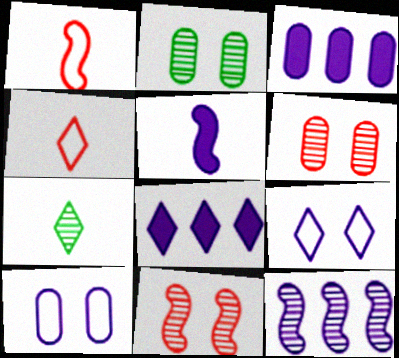[[1, 2, 8], 
[6, 7, 12]]